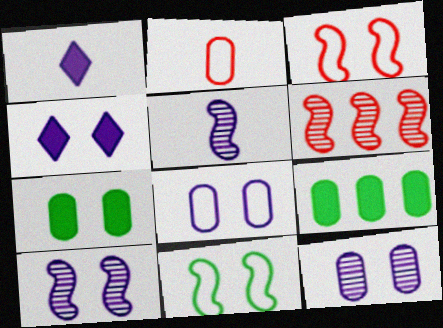[[2, 9, 12], 
[4, 8, 10]]